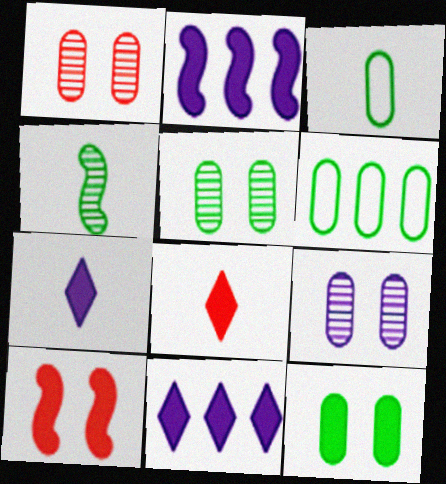[[1, 5, 9], 
[2, 8, 12]]